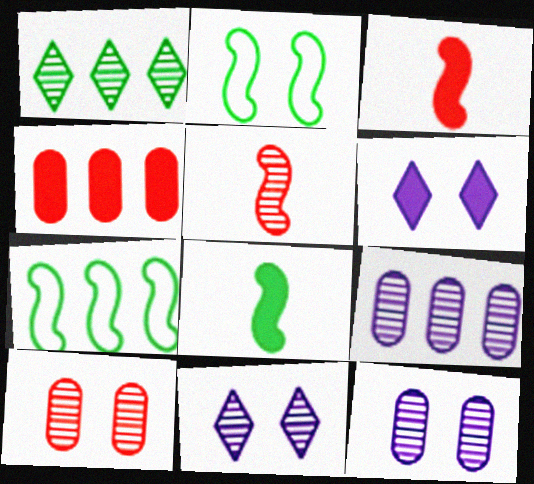[[1, 5, 12], 
[2, 6, 10], 
[4, 6, 8]]